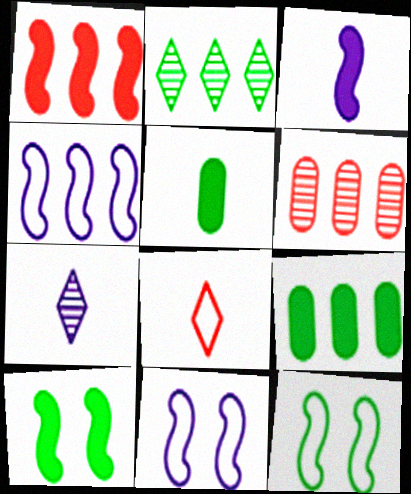[[1, 3, 10], 
[2, 5, 12]]